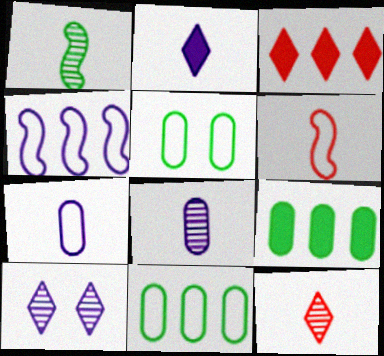[[1, 8, 12], 
[6, 9, 10]]